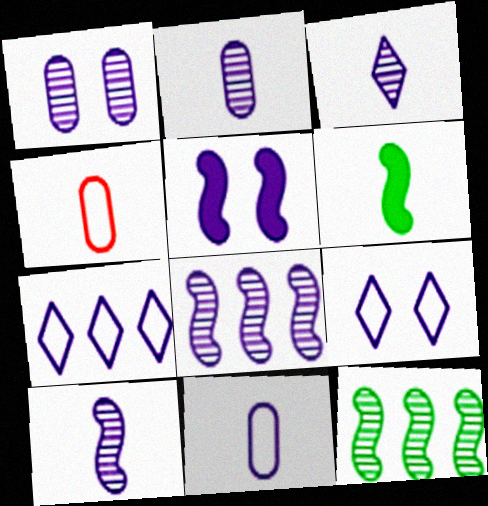[[1, 3, 8], 
[1, 5, 9], 
[2, 3, 10], 
[2, 5, 7], 
[3, 4, 6]]